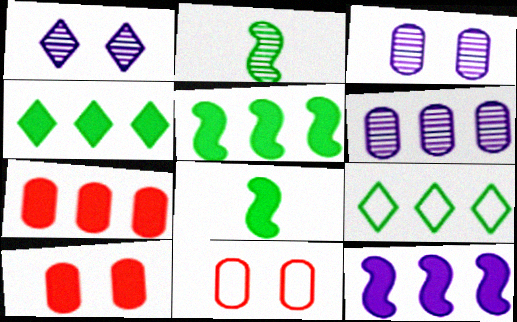[[4, 7, 12]]